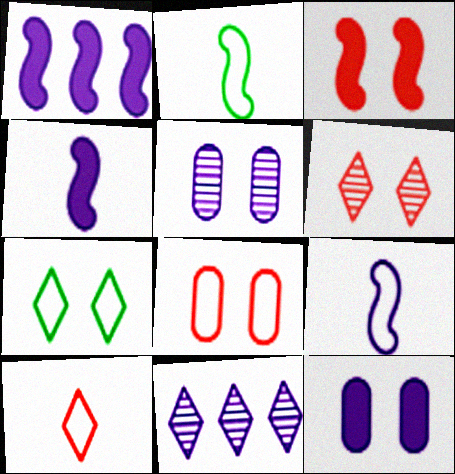[[3, 5, 7], 
[3, 6, 8], 
[9, 11, 12]]